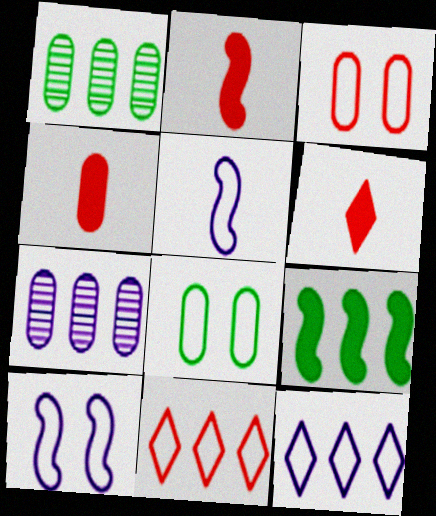[[1, 6, 10], 
[2, 4, 6], 
[4, 7, 8], 
[5, 8, 11], 
[7, 9, 11]]